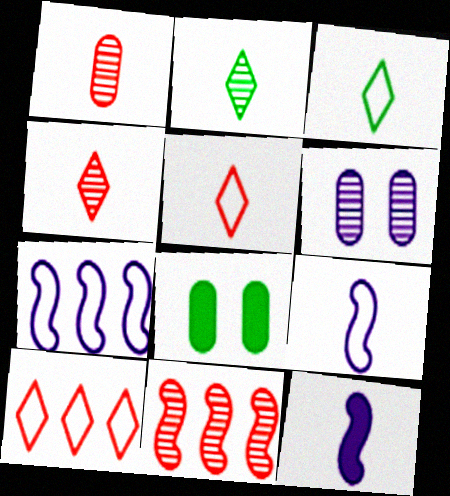[[1, 3, 12], 
[2, 6, 11], 
[4, 7, 8]]